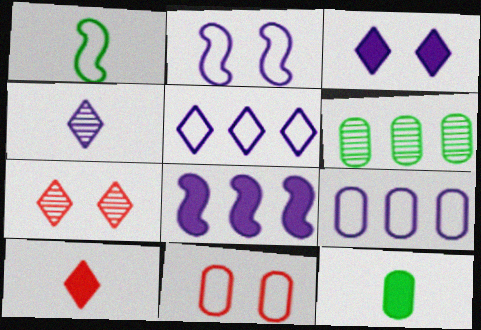[[1, 5, 11], 
[2, 6, 10], 
[3, 4, 5]]